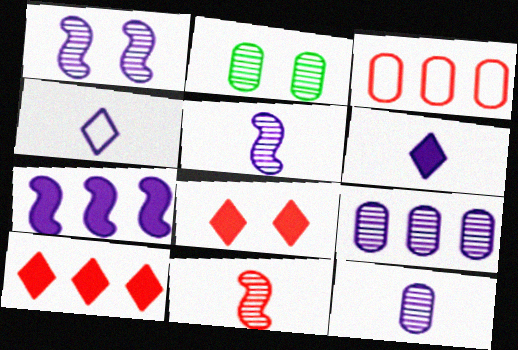[[3, 8, 11]]